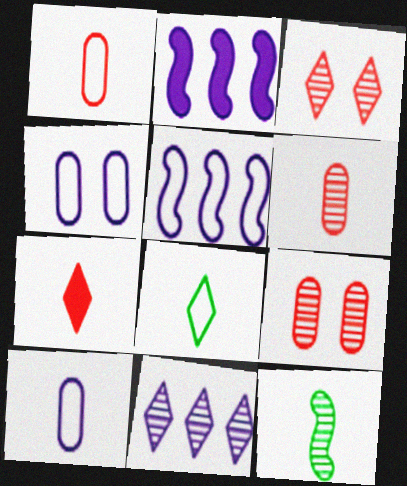[[2, 8, 9], 
[7, 10, 12], 
[9, 11, 12]]